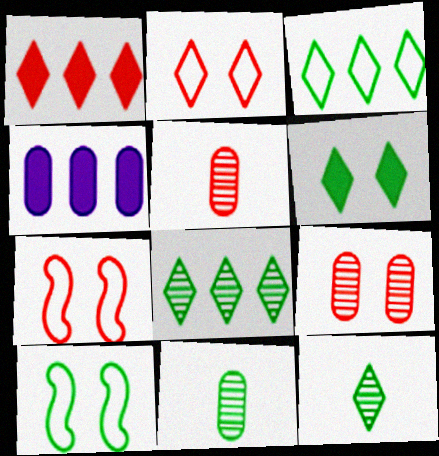[[1, 5, 7], 
[3, 6, 12], 
[4, 7, 12]]